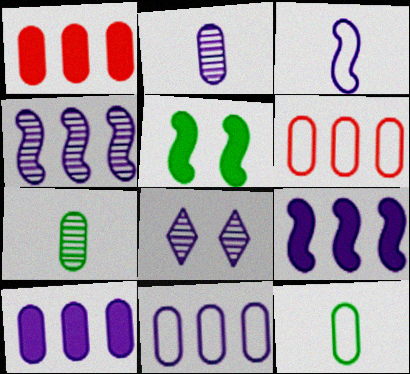[[2, 4, 8], 
[3, 8, 10]]